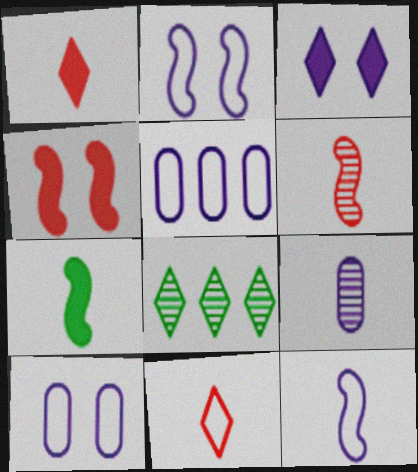[[3, 8, 11], 
[6, 7, 12], 
[7, 9, 11]]